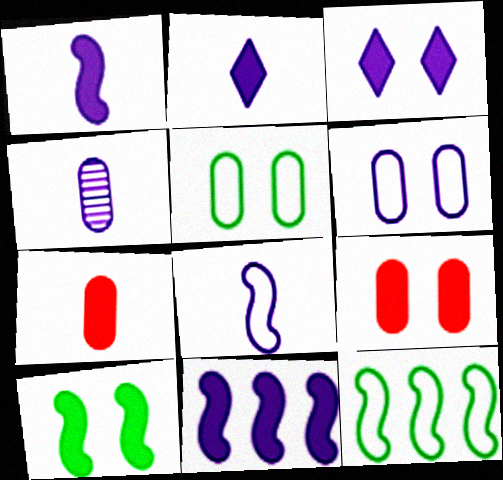[[2, 4, 8], 
[3, 9, 10]]